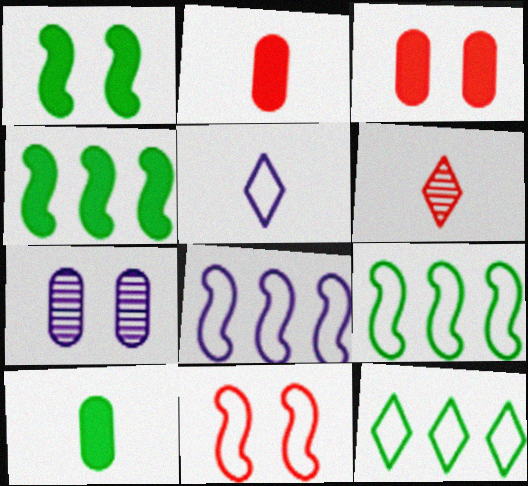[]